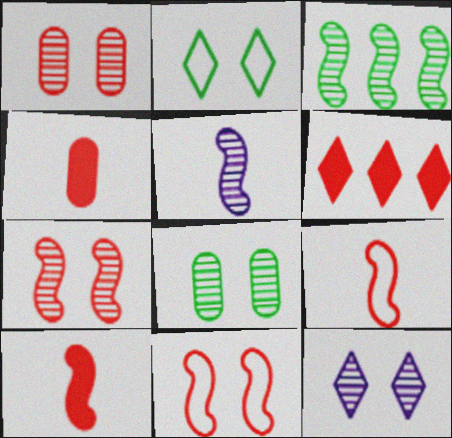[[1, 6, 9], 
[3, 5, 7], 
[7, 8, 12]]